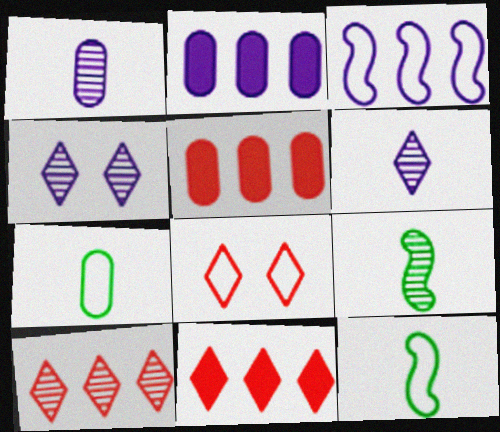[[2, 8, 9], 
[3, 7, 8], 
[4, 5, 12]]